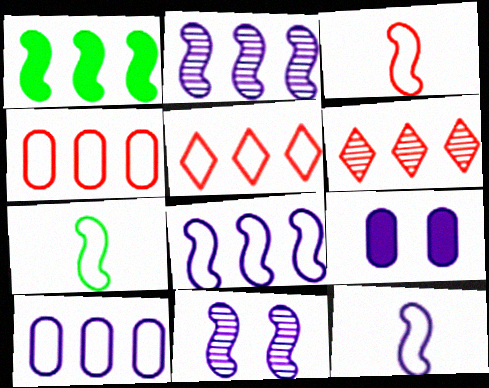[[1, 3, 11], 
[1, 6, 10], 
[3, 7, 12], 
[6, 7, 9]]